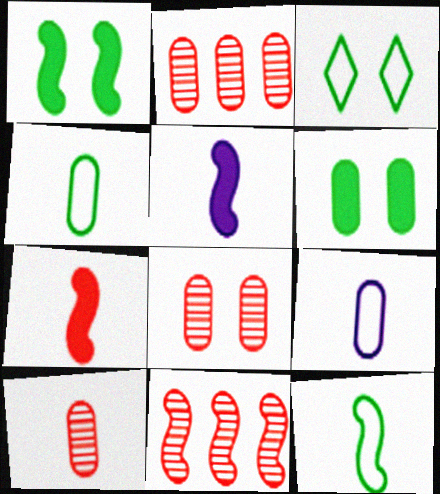[[2, 3, 5], 
[2, 6, 9], 
[2, 8, 10]]